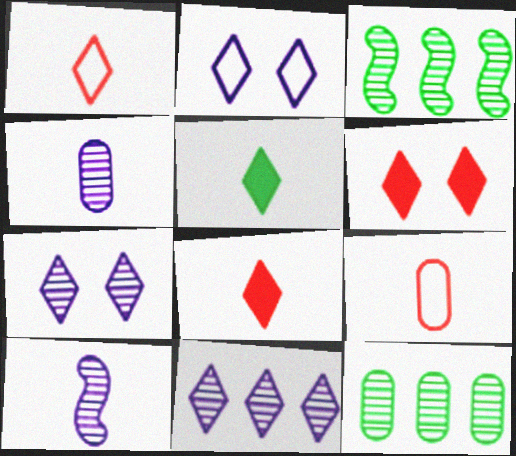[[5, 9, 10]]